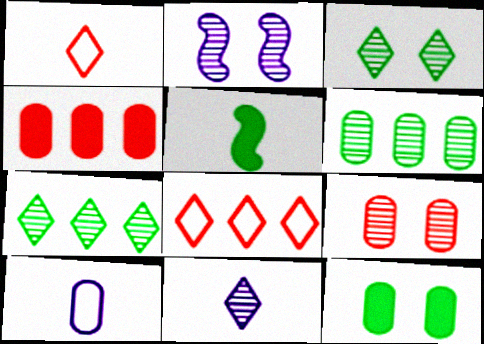[[2, 3, 9]]